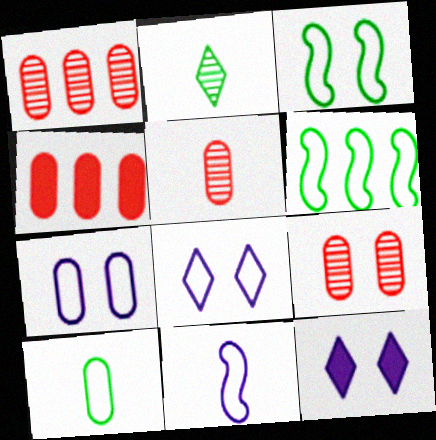[[1, 5, 9], 
[3, 9, 12], 
[5, 6, 12]]